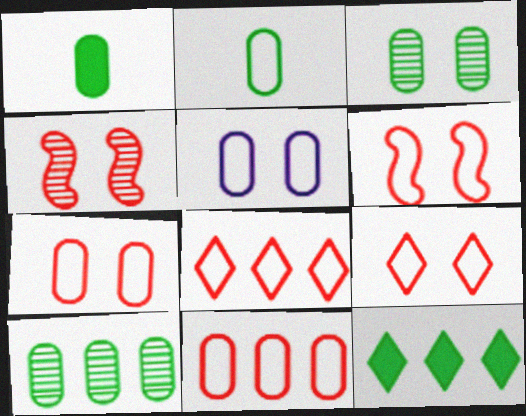[[2, 5, 11], 
[6, 7, 9]]